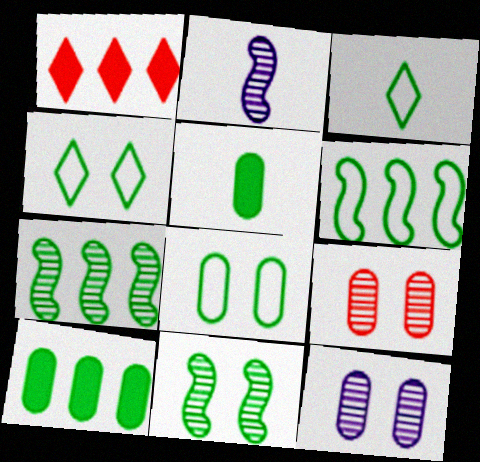[[1, 2, 8], 
[3, 6, 8], 
[3, 10, 11], 
[4, 5, 7]]